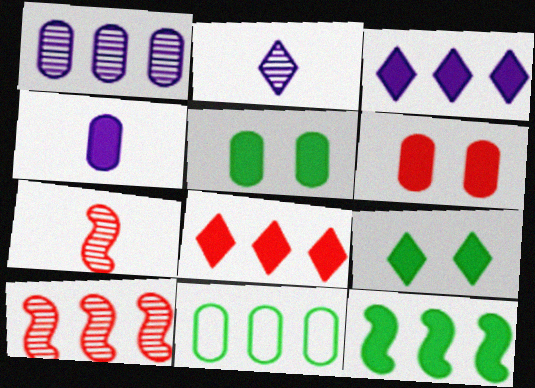[[3, 10, 11]]